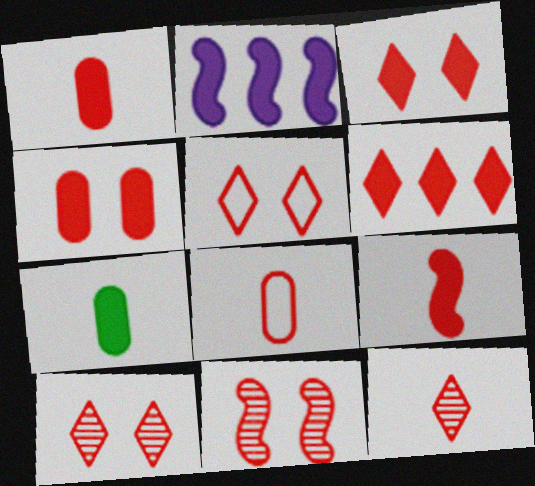[[2, 3, 7], 
[3, 5, 10], 
[4, 5, 11], 
[4, 6, 9], 
[5, 6, 12], 
[6, 8, 11], 
[8, 9, 12]]